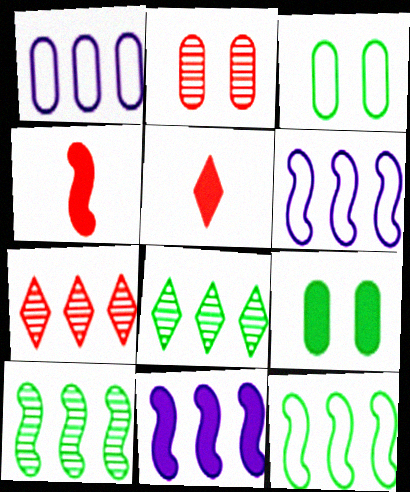[[5, 9, 11]]